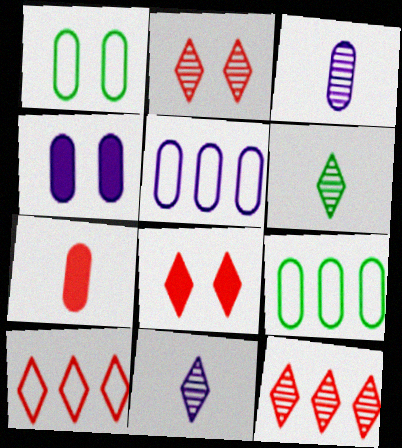[[3, 4, 5]]